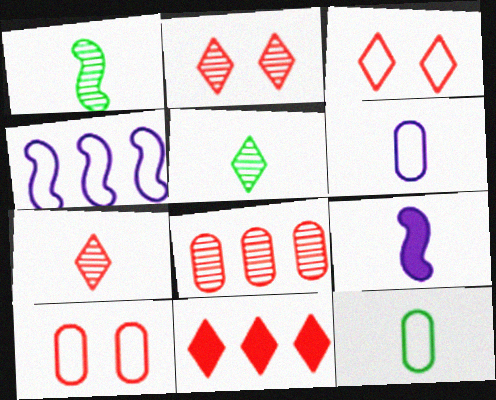[[3, 4, 12], 
[3, 7, 11], 
[7, 9, 12]]